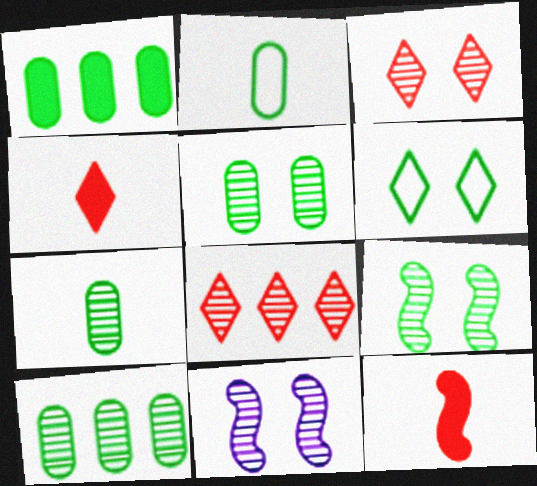[[1, 2, 5], 
[3, 5, 11], 
[5, 7, 10], 
[7, 8, 11]]